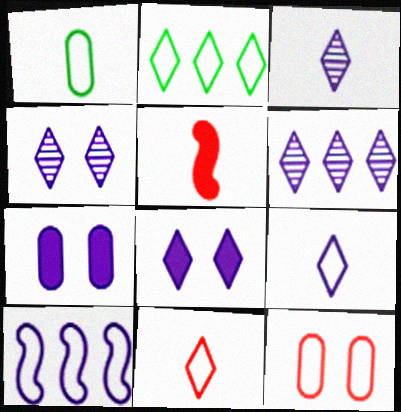[[1, 3, 5], 
[3, 4, 6], 
[3, 7, 10], 
[6, 8, 9]]